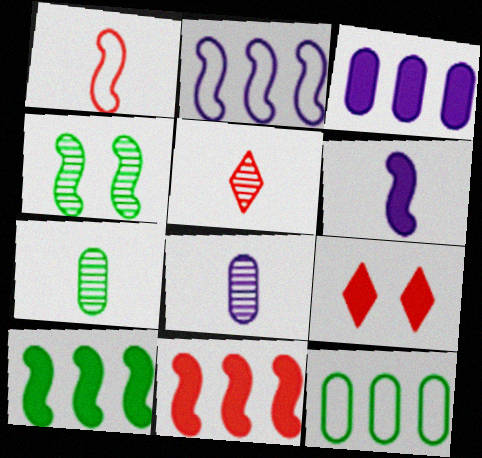[[2, 7, 9]]